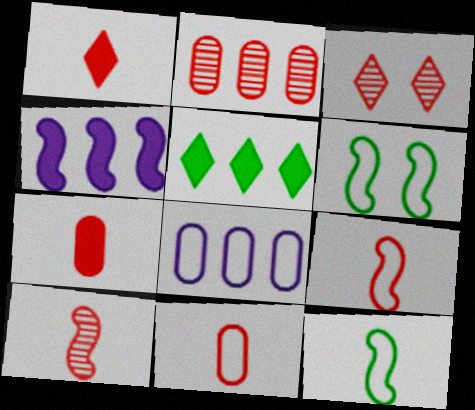[[1, 10, 11], 
[2, 3, 10], 
[4, 6, 10]]